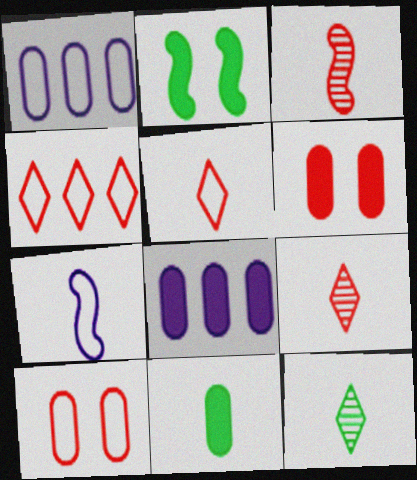[[1, 2, 9], 
[3, 4, 6], 
[6, 8, 11], 
[7, 9, 11]]